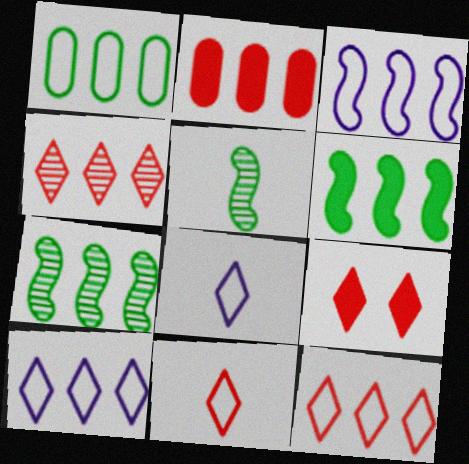[[1, 3, 12], 
[2, 7, 10], 
[4, 9, 11]]